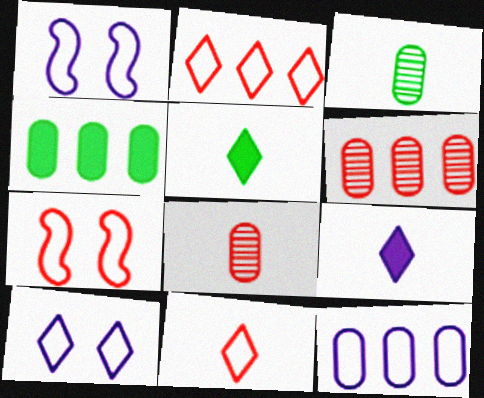[[1, 5, 6], 
[4, 6, 12]]